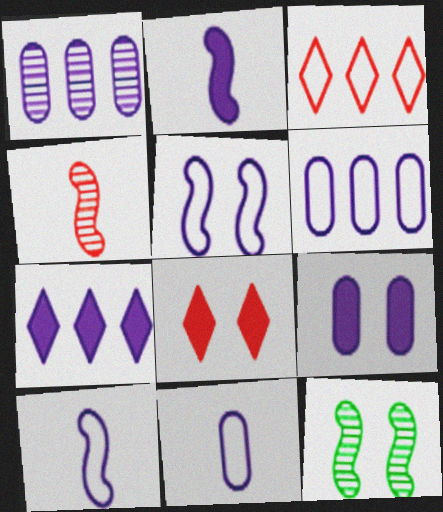[[1, 9, 11], 
[2, 7, 9]]